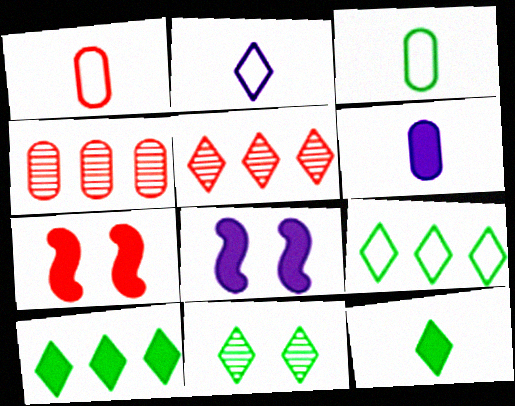[[1, 5, 7], 
[3, 5, 8], 
[6, 7, 10], 
[9, 11, 12]]